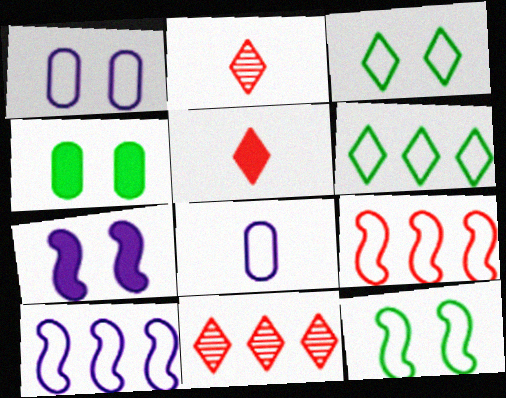[[2, 4, 10], 
[3, 8, 9]]